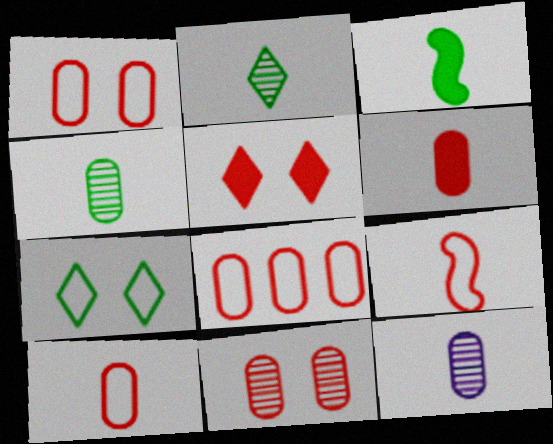[[1, 8, 10], 
[6, 8, 11]]